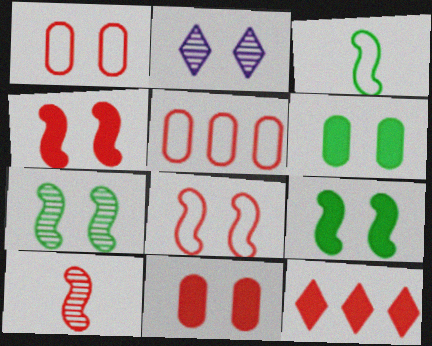[[1, 2, 9], 
[1, 10, 12], 
[2, 6, 8]]